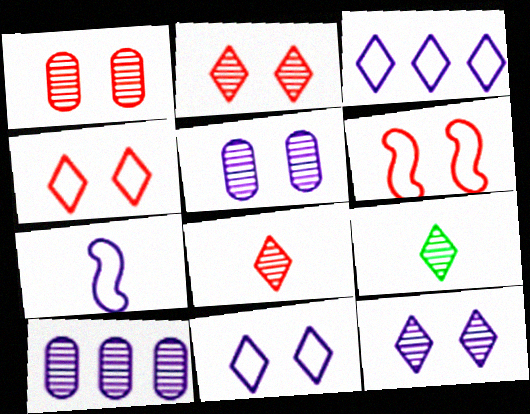[]